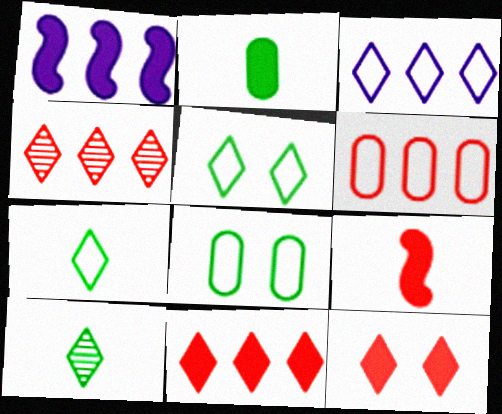[[1, 2, 12], 
[3, 10, 12]]